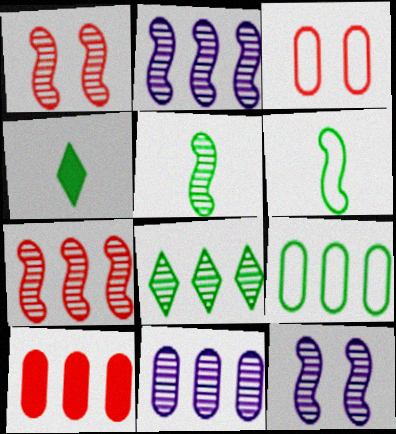[[1, 2, 5], 
[2, 3, 4], 
[5, 7, 12], 
[7, 8, 11], 
[9, 10, 11]]